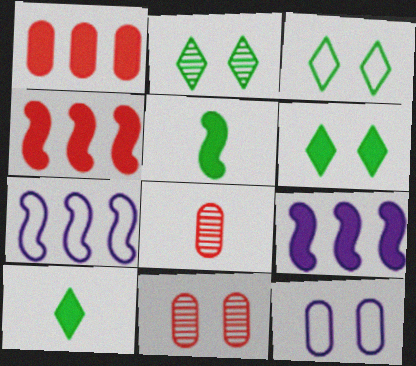[[2, 3, 6], 
[3, 8, 9], 
[6, 7, 8], 
[7, 10, 11]]